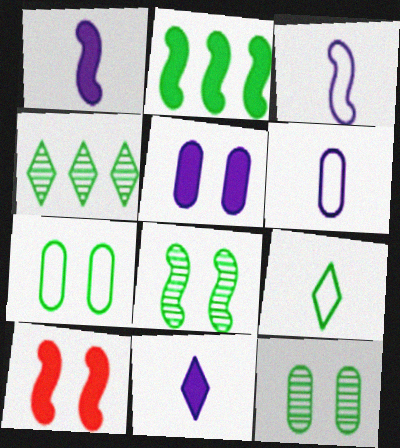[[1, 2, 10], 
[2, 9, 12], 
[4, 6, 10]]